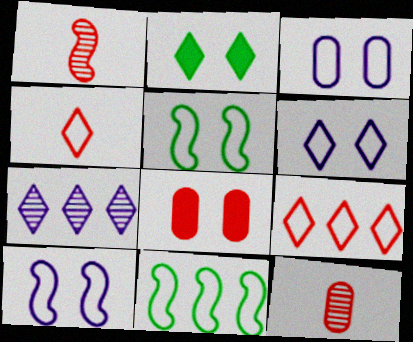[[1, 8, 9], 
[2, 4, 7], 
[3, 4, 11], 
[3, 6, 10]]